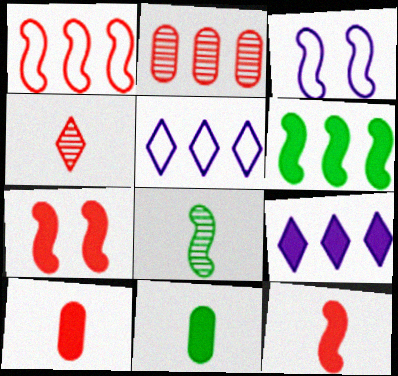[[2, 5, 6], 
[7, 9, 11]]